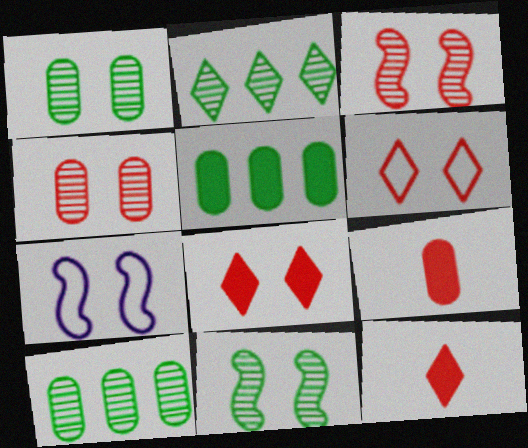[[1, 7, 8], 
[2, 7, 9], 
[7, 10, 12]]